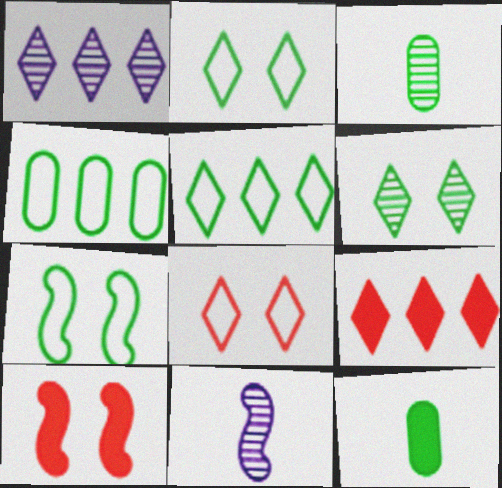[[1, 5, 9]]